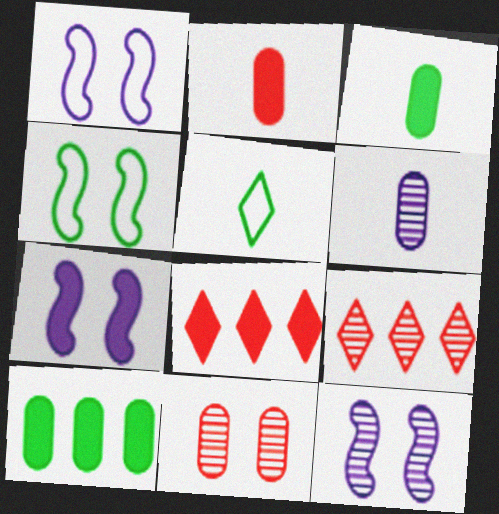[[1, 3, 9], 
[1, 7, 12], 
[3, 7, 8], 
[4, 6, 8]]